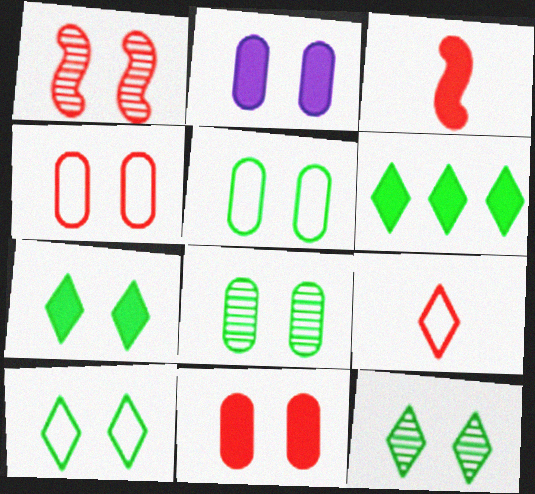[[1, 2, 10], 
[2, 3, 6], 
[2, 4, 8], 
[7, 10, 12]]